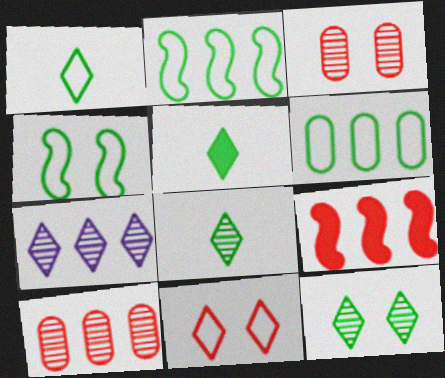[[1, 4, 6], 
[1, 5, 8], 
[5, 7, 11], 
[6, 7, 9]]